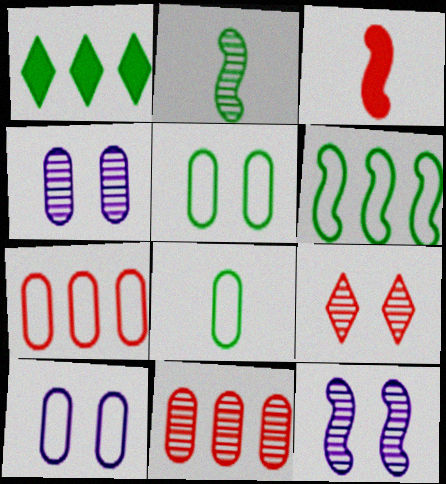[[1, 2, 5], 
[3, 6, 12], 
[3, 7, 9], 
[7, 8, 10]]